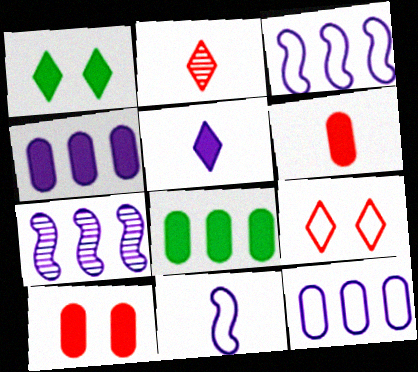[]